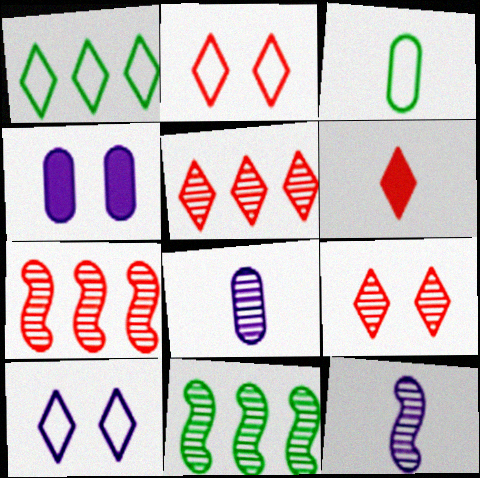[[2, 5, 6], 
[3, 6, 12], 
[8, 9, 11]]